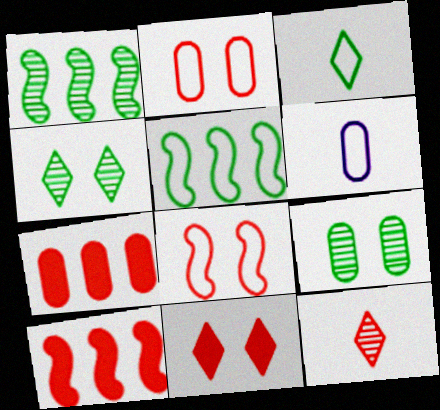[[1, 6, 11], 
[2, 10, 12], 
[4, 6, 10], 
[6, 7, 9], 
[7, 8, 12]]